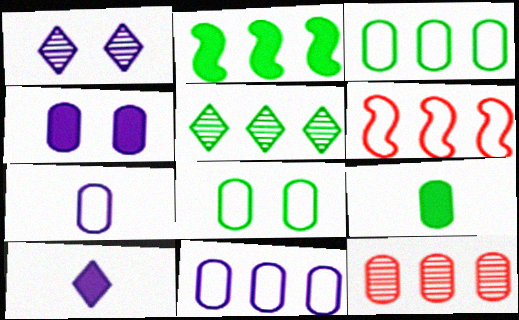[[1, 6, 9], 
[2, 3, 5]]